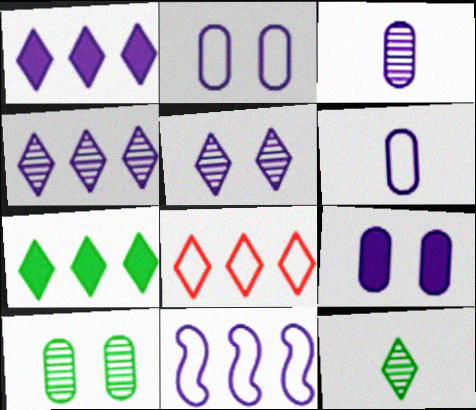[[4, 7, 8]]